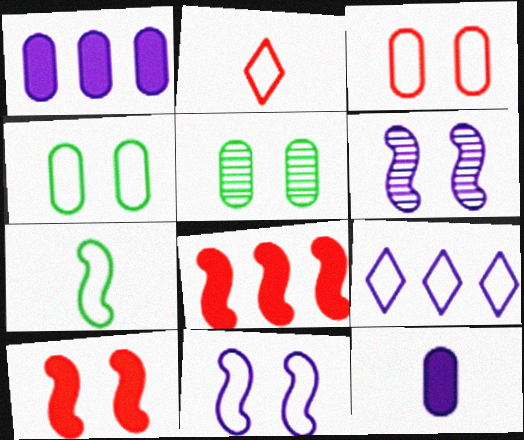[[3, 7, 9], 
[6, 7, 8], 
[6, 9, 12]]